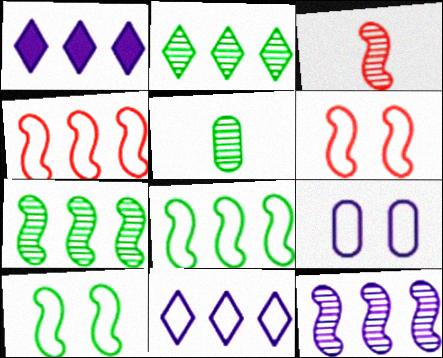[[1, 5, 6]]